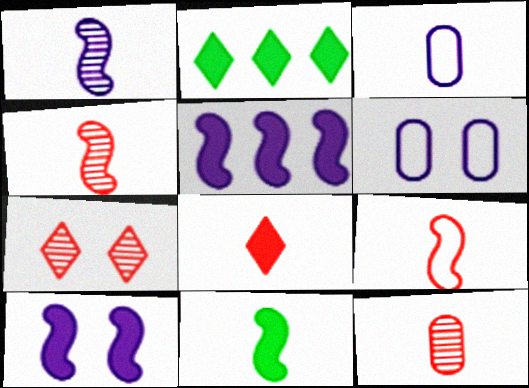[[1, 9, 11], 
[2, 4, 6], 
[8, 9, 12]]